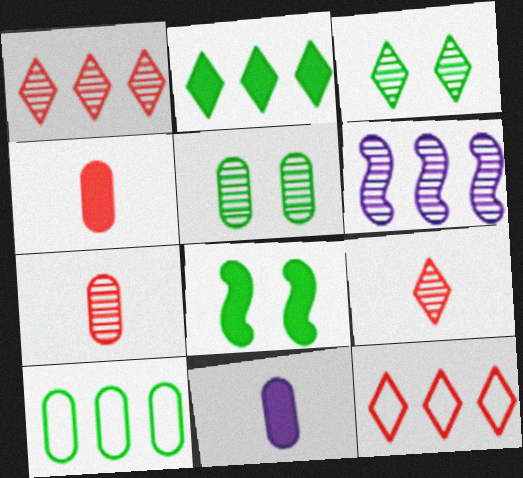[[3, 6, 7], 
[5, 6, 9]]